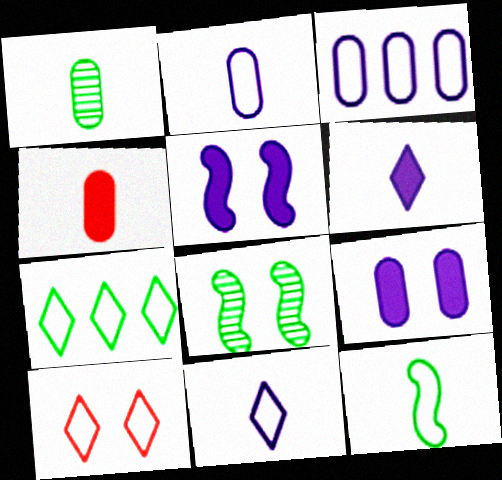[[1, 2, 4], 
[3, 10, 12], 
[7, 10, 11], 
[8, 9, 10]]